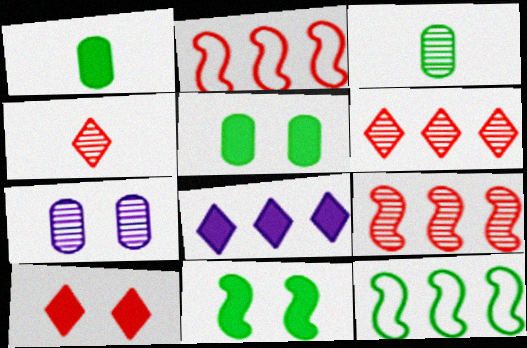[]